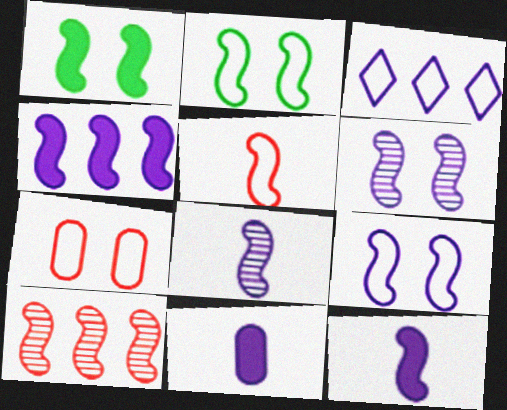[[2, 10, 12], 
[3, 6, 11], 
[4, 8, 9]]